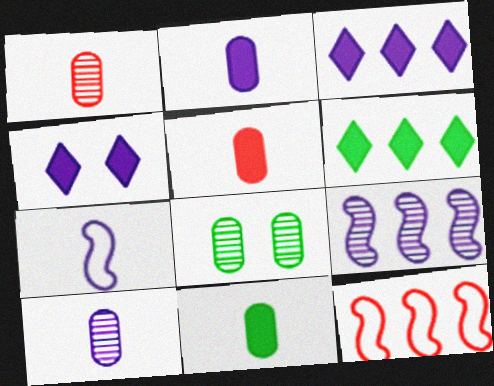[[2, 5, 11]]